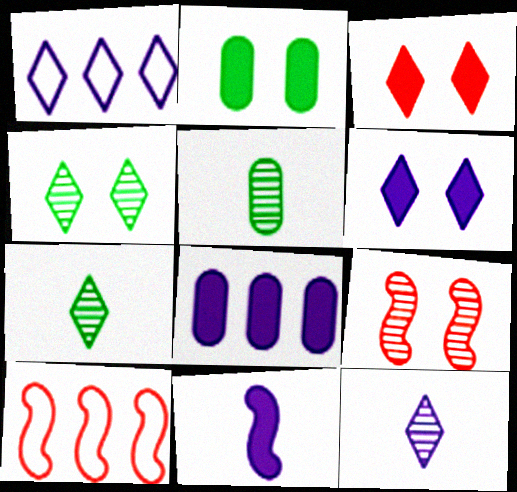[[1, 3, 7], 
[1, 6, 12], 
[2, 10, 12], 
[5, 6, 10], 
[6, 8, 11]]